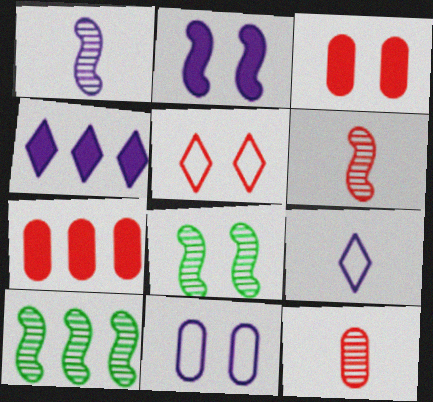[[1, 4, 11], 
[3, 9, 10], 
[5, 6, 7], 
[7, 8, 9]]